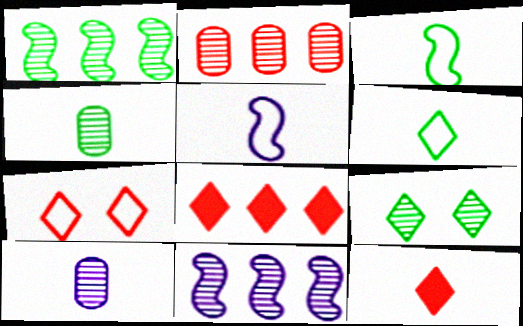[[1, 4, 9], 
[3, 10, 12], 
[4, 5, 12]]